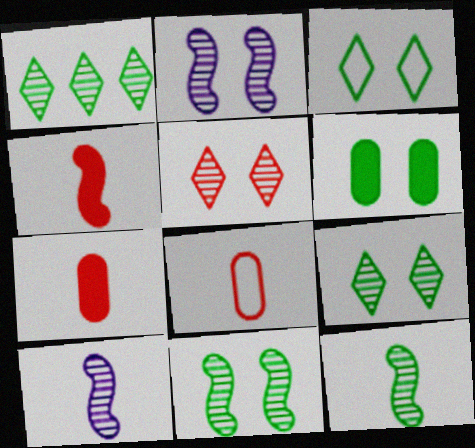[[3, 6, 11]]